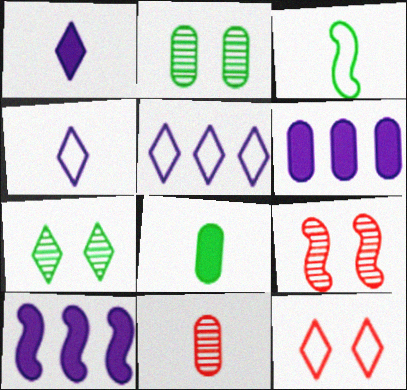[[1, 3, 11], 
[3, 9, 10], 
[5, 8, 9]]